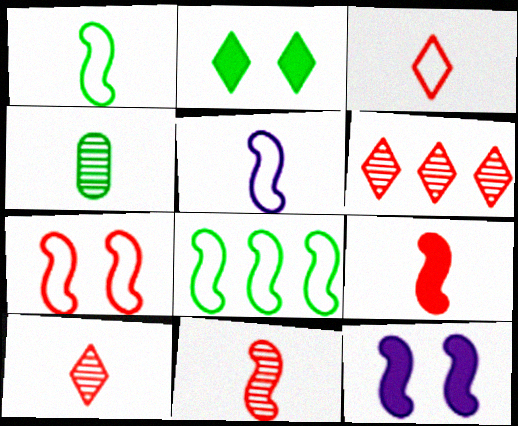[[2, 4, 8], 
[5, 7, 8], 
[8, 11, 12]]